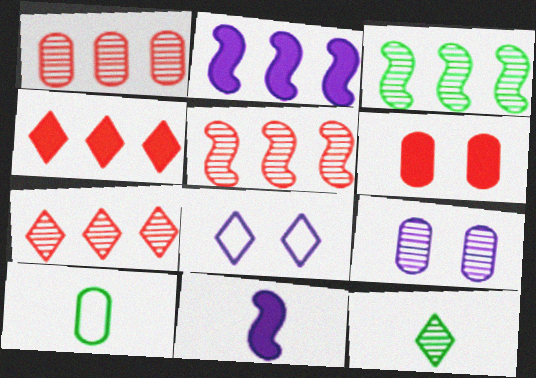[[1, 5, 7], 
[4, 8, 12], 
[5, 9, 12]]